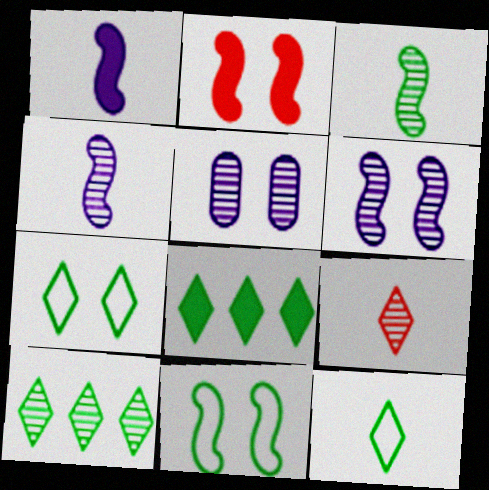[[2, 5, 7], 
[2, 6, 11]]